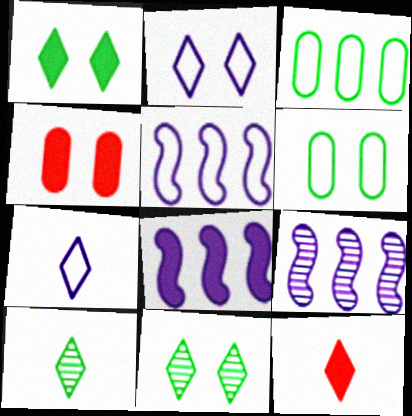[[4, 5, 10], 
[5, 8, 9], 
[6, 9, 12], 
[7, 10, 12]]